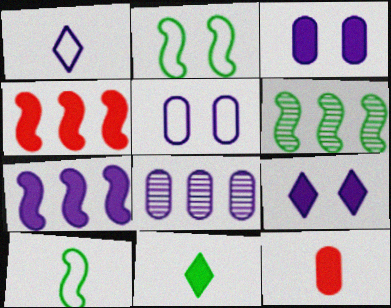[[3, 4, 11]]